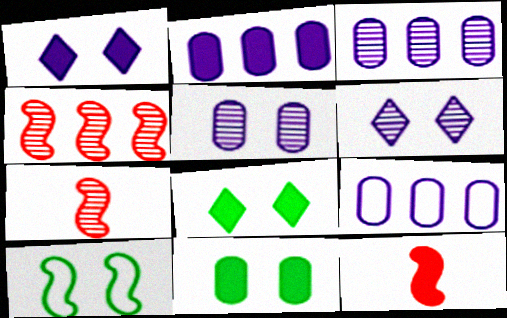[[2, 3, 9], 
[2, 8, 12], 
[7, 8, 9]]